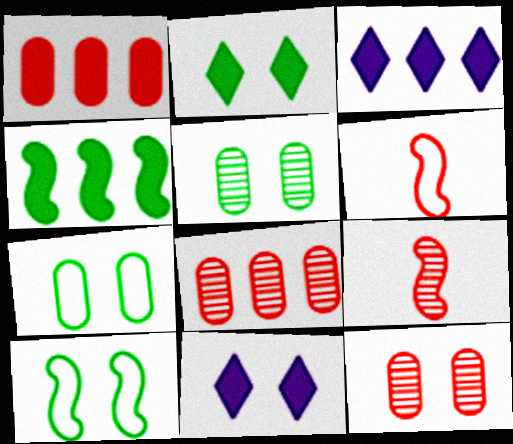[[1, 3, 4], 
[2, 5, 10], 
[3, 5, 6], 
[3, 7, 9], 
[10, 11, 12]]